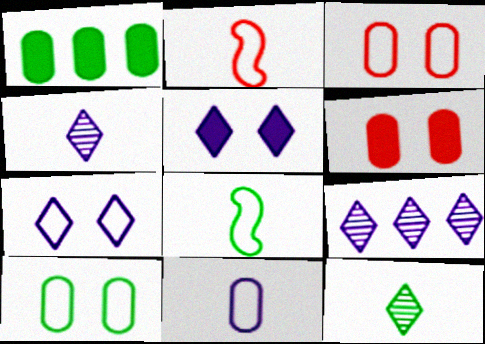[[6, 8, 9]]